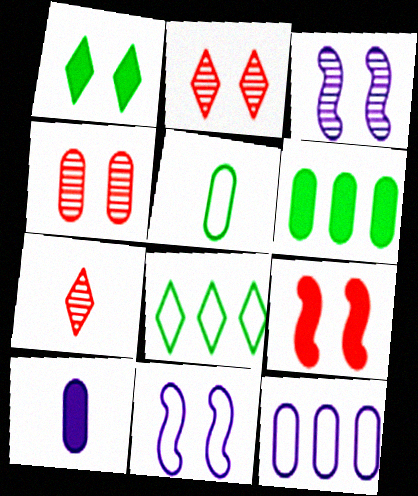[[1, 4, 11], 
[6, 7, 11]]